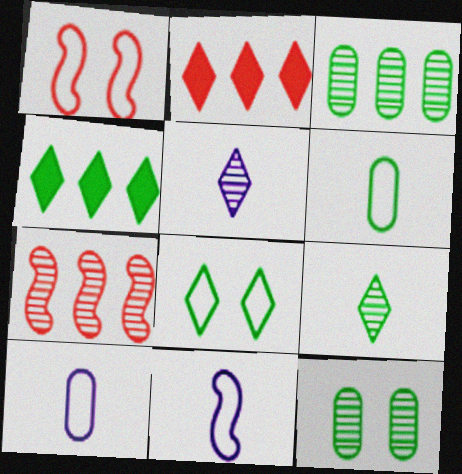[[2, 5, 8], 
[2, 11, 12], 
[4, 8, 9], 
[5, 7, 12]]